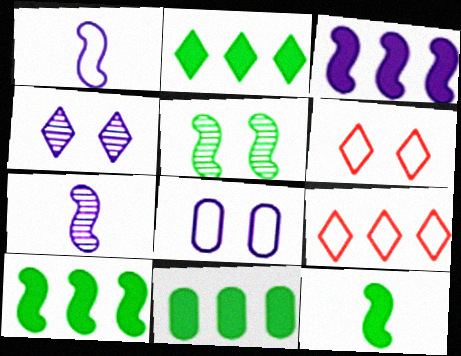[[2, 10, 11], 
[6, 7, 11]]